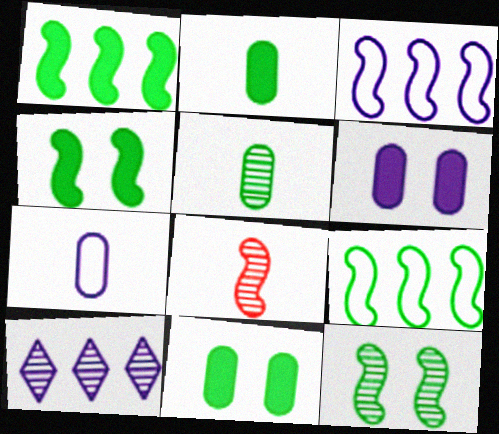[[3, 4, 8]]